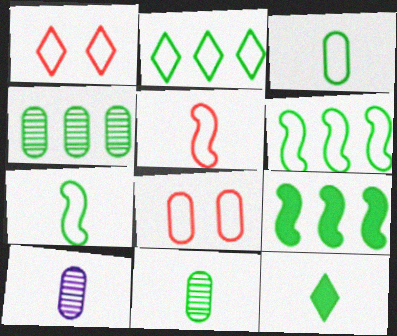[[1, 9, 10], 
[2, 4, 9], 
[5, 10, 12], 
[7, 11, 12]]